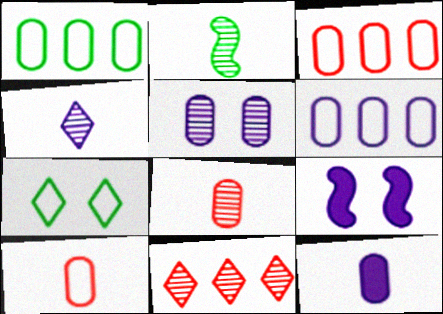[[1, 3, 6], 
[2, 4, 8], 
[2, 5, 11], 
[4, 6, 9], 
[5, 6, 12]]